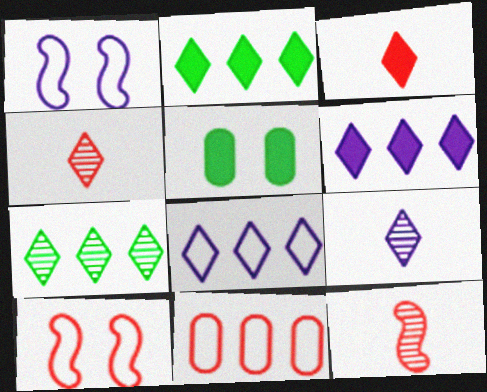[[5, 8, 12]]